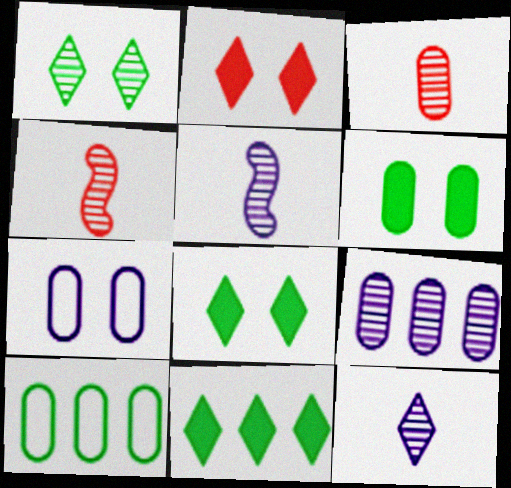[[1, 4, 9], 
[2, 5, 10], 
[4, 7, 11]]